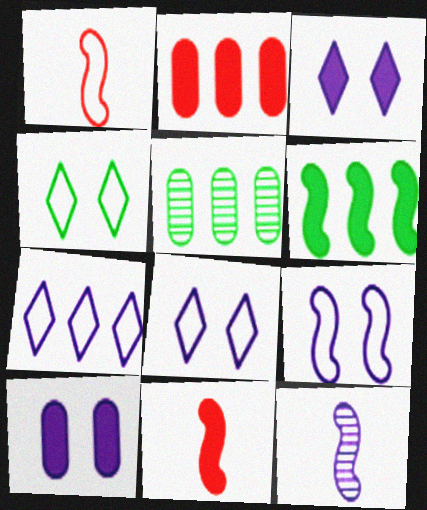[[1, 3, 5], 
[2, 4, 12], 
[5, 8, 11], 
[7, 10, 12]]